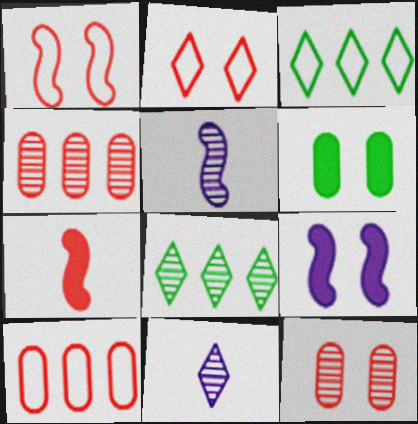[[2, 4, 7], 
[5, 8, 12]]